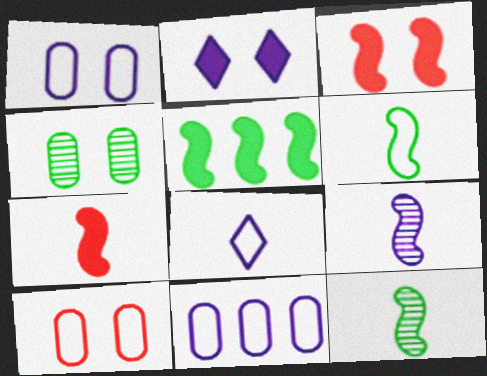[[2, 9, 11], 
[6, 7, 9]]